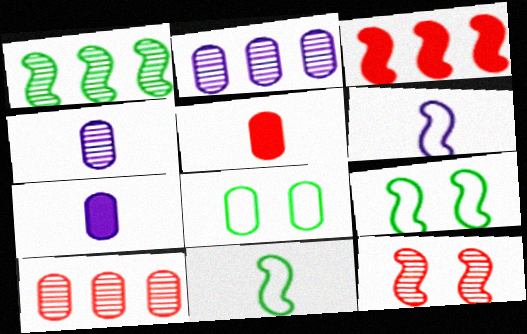[[2, 5, 8], 
[7, 8, 10]]